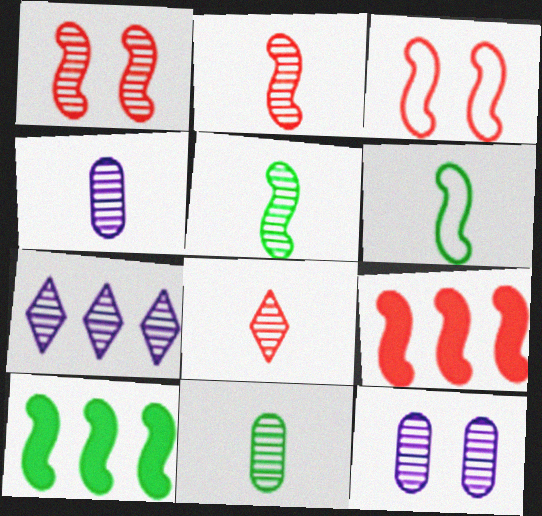[[1, 7, 11], 
[2, 3, 9], 
[4, 5, 8]]